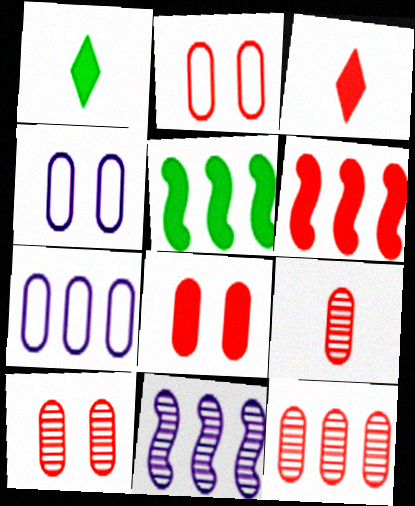[[1, 2, 11], 
[2, 8, 10], 
[3, 6, 8], 
[9, 10, 12]]